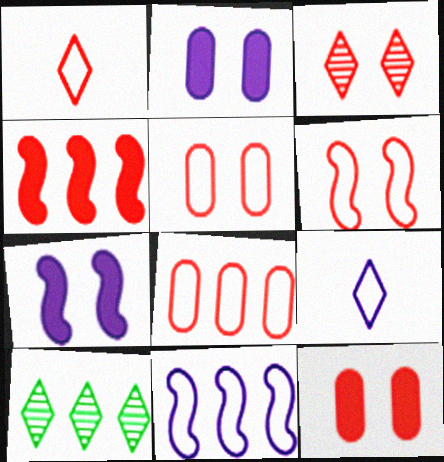[[1, 6, 8], 
[3, 6, 12]]